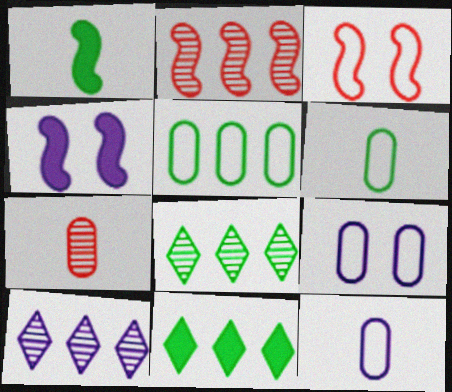[[4, 10, 12]]